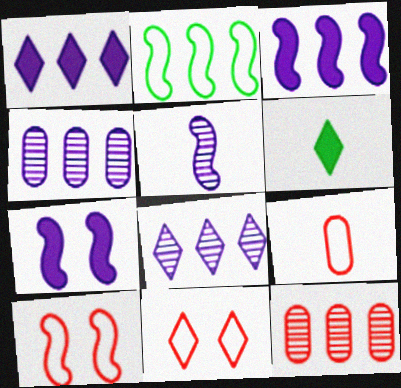[[1, 2, 12], 
[4, 6, 10], 
[5, 6, 9], 
[6, 8, 11]]